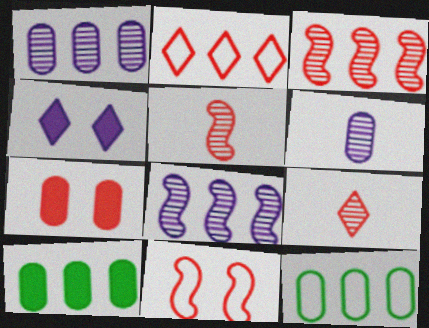[[2, 5, 7], 
[2, 8, 10], 
[4, 5, 12], 
[6, 7, 12]]